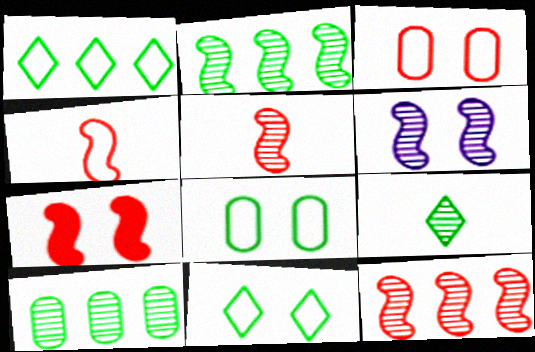[[2, 5, 6], 
[4, 7, 12]]